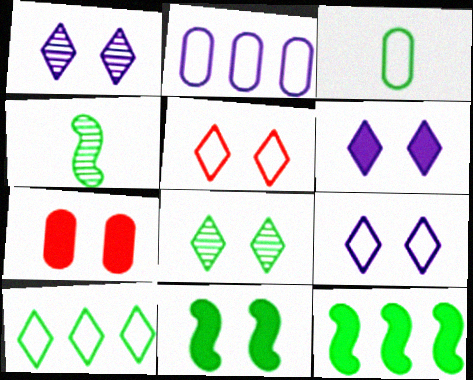[[1, 6, 9], 
[3, 8, 12], 
[5, 6, 8], 
[6, 7, 11]]